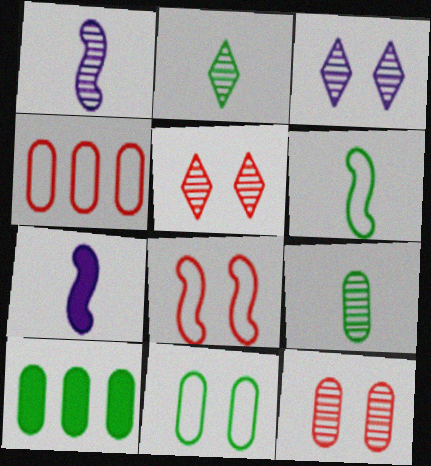[[9, 10, 11]]